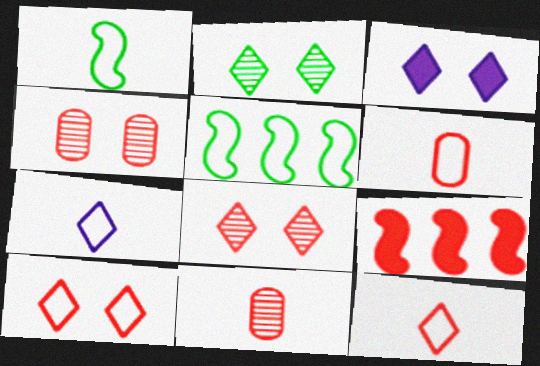[[1, 6, 7], 
[2, 3, 10], 
[3, 5, 11], 
[4, 9, 12], 
[6, 8, 9], 
[9, 10, 11]]